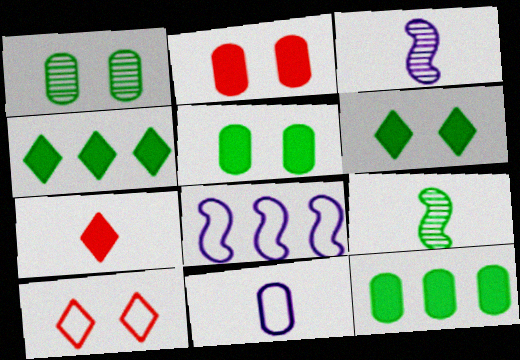[[1, 7, 8], 
[3, 10, 12], 
[7, 9, 11]]